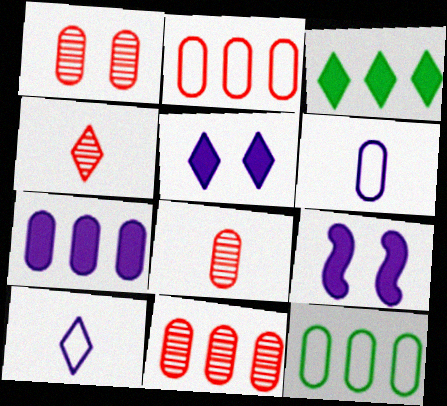[[1, 8, 11], 
[4, 9, 12], 
[7, 11, 12]]